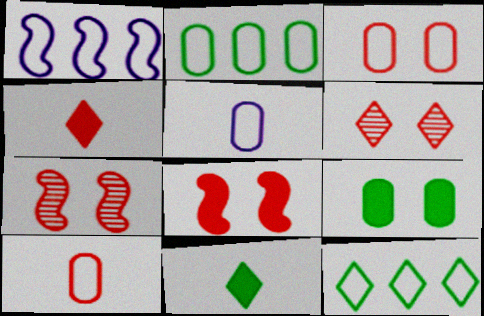[[2, 3, 5], 
[3, 6, 8]]